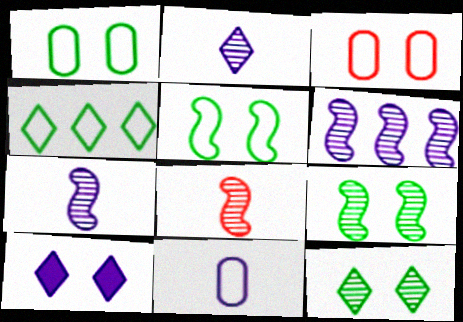[[3, 9, 10], 
[6, 8, 9], 
[6, 10, 11]]